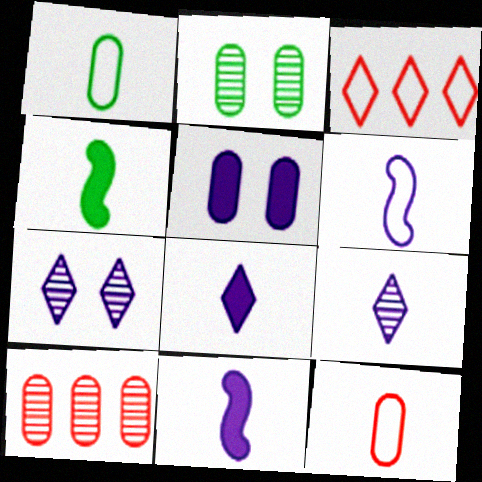[[1, 5, 10], 
[2, 3, 11], 
[4, 9, 12]]